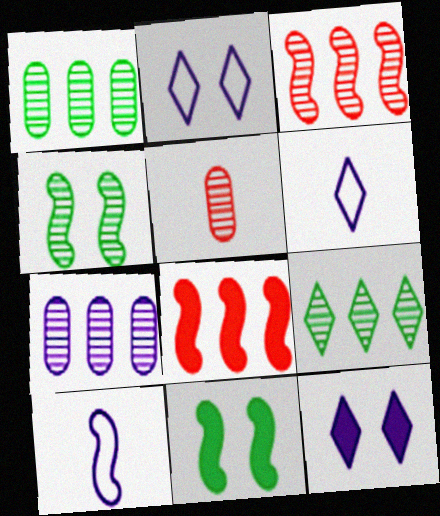[[3, 7, 9], 
[3, 10, 11], 
[4, 8, 10], 
[7, 10, 12]]